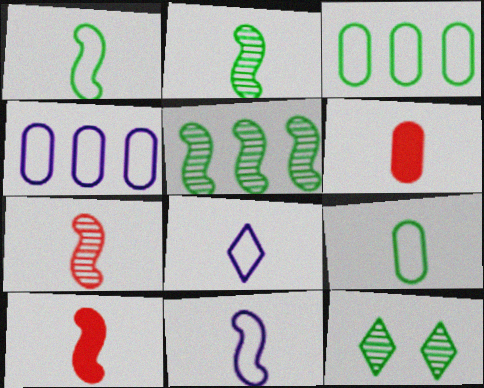[[2, 6, 8], 
[2, 10, 11], 
[4, 10, 12]]